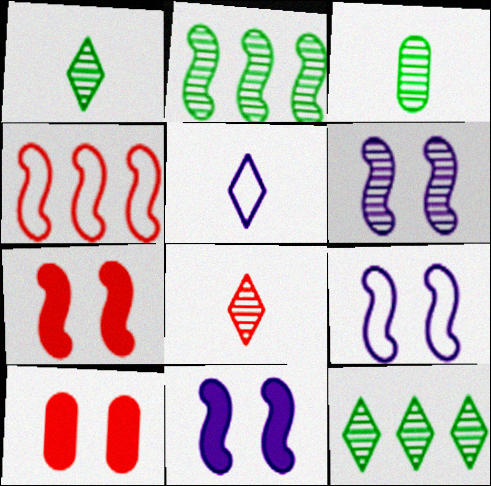[[2, 5, 10], 
[4, 8, 10], 
[6, 9, 11]]